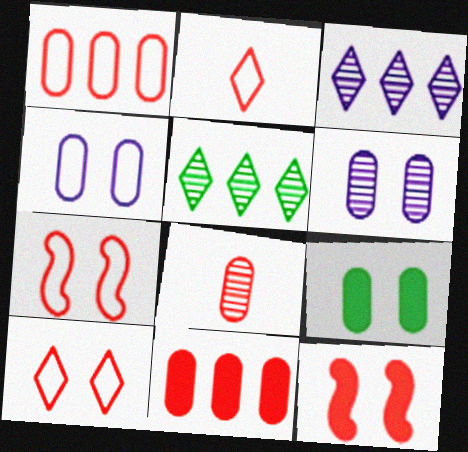[[1, 2, 7]]